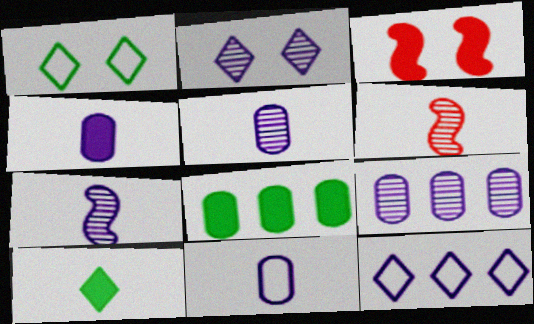[[2, 7, 9], 
[4, 5, 11], 
[6, 10, 11]]